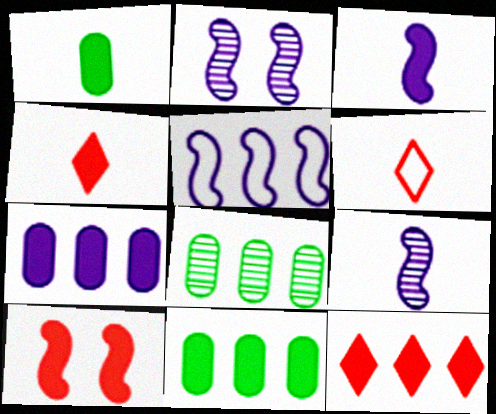[[1, 3, 4], 
[1, 6, 9], 
[2, 3, 5], 
[2, 6, 11], 
[5, 8, 12]]